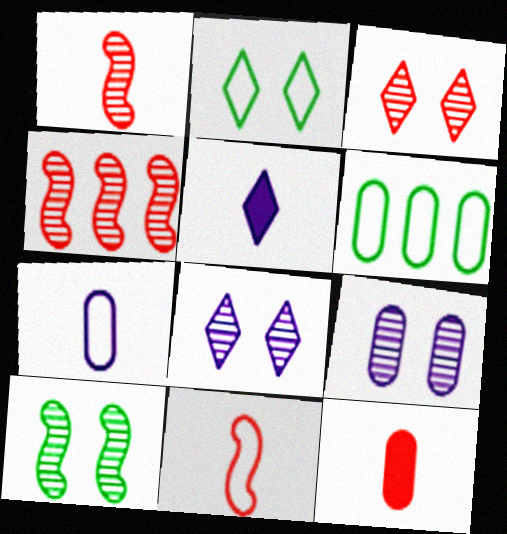[[3, 9, 10], 
[6, 9, 12]]